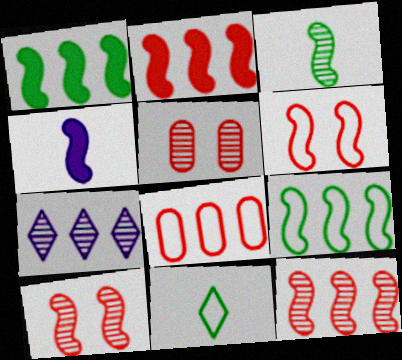[[1, 7, 8], 
[3, 5, 7], 
[4, 9, 10]]